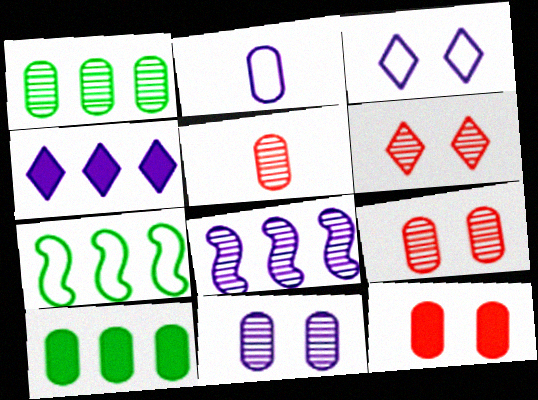[[1, 2, 12], 
[1, 5, 11], 
[2, 9, 10]]